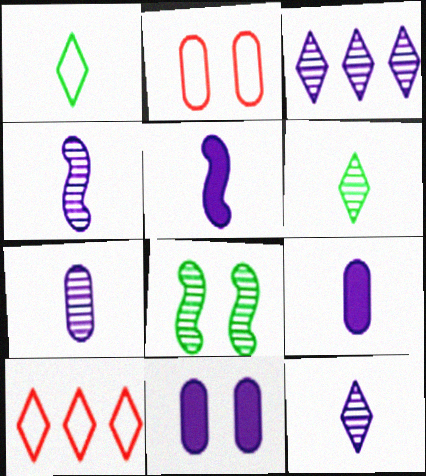[[4, 7, 12], 
[8, 9, 10]]